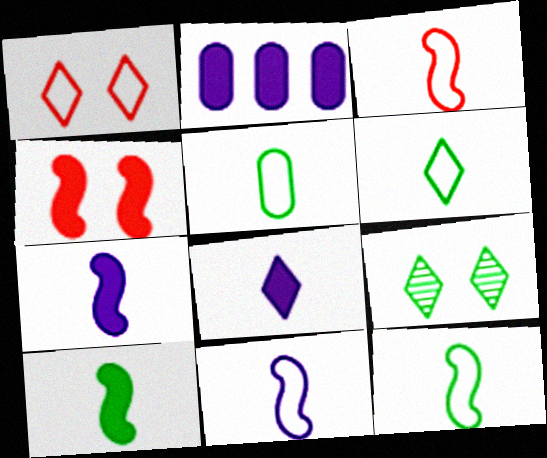[[2, 3, 9], 
[3, 11, 12], 
[5, 6, 12]]